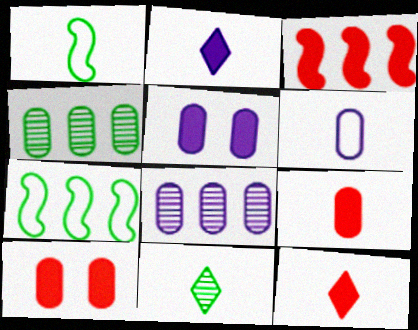[[3, 10, 12], 
[4, 6, 10], 
[5, 6, 8]]